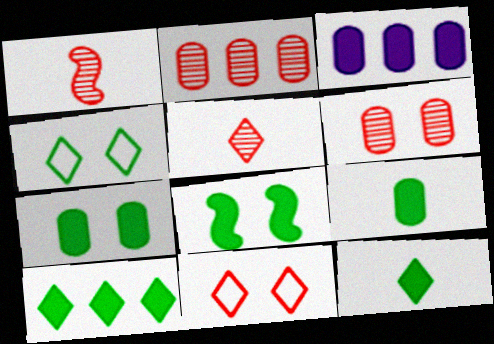[[1, 3, 4], 
[8, 9, 10]]